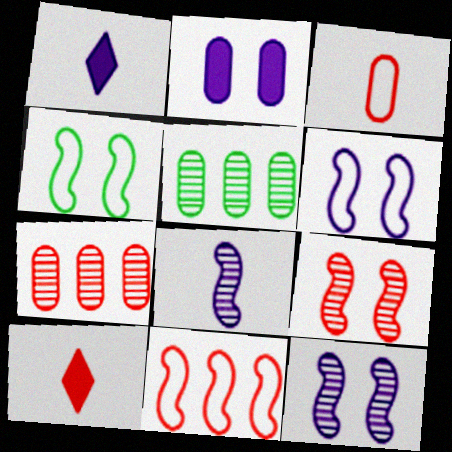[[1, 4, 7], 
[2, 3, 5], 
[5, 6, 10]]